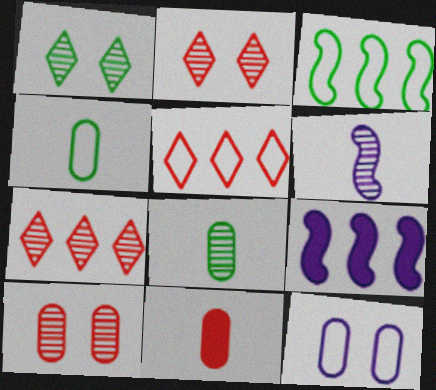[[2, 4, 9]]